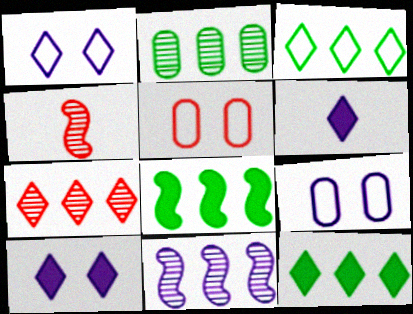[[2, 3, 8], 
[2, 7, 11], 
[4, 9, 12], 
[6, 9, 11]]